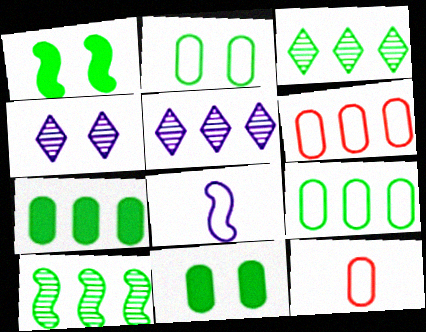[[1, 5, 12]]